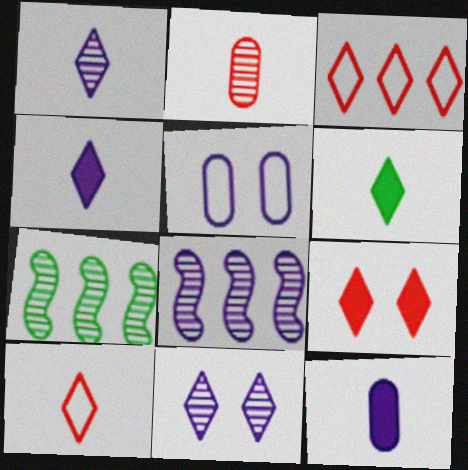[[1, 6, 10], 
[2, 7, 11], 
[3, 6, 11], 
[4, 5, 8]]